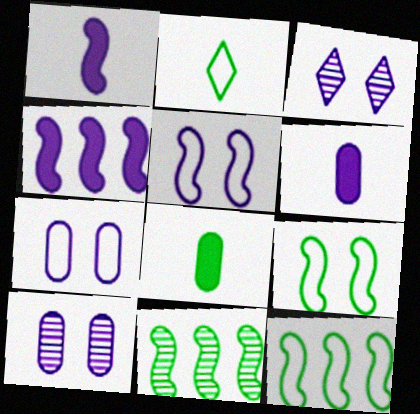[]